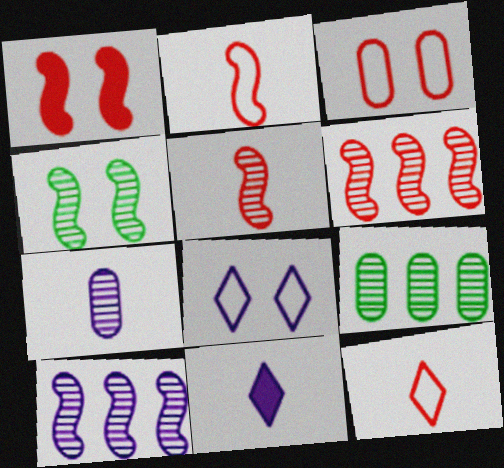[[1, 2, 6], 
[4, 5, 10]]